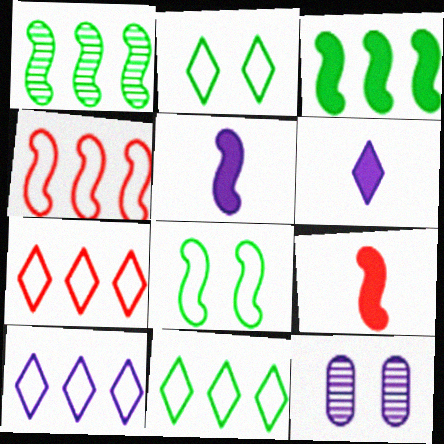[[5, 10, 12], 
[7, 10, 11], 
[9, 11, 12]]